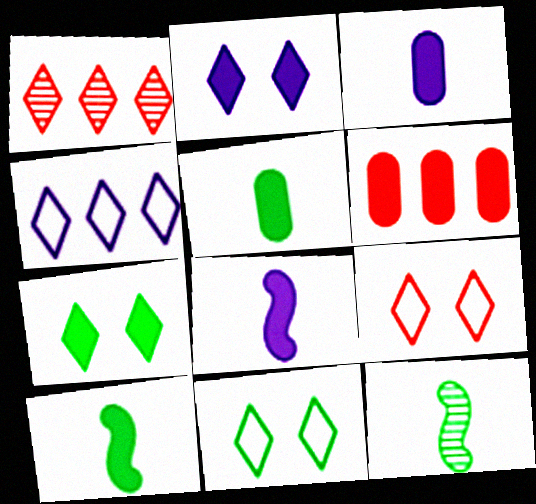[[2, 6, 10], 
[6, 7, 8]]